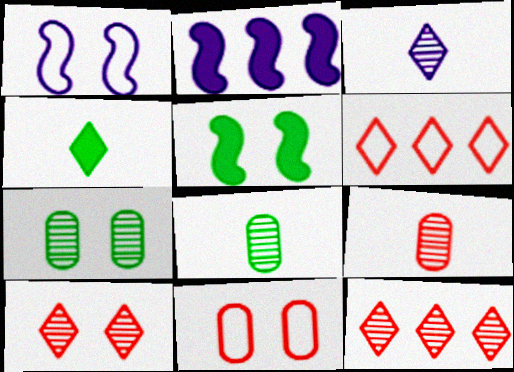[]